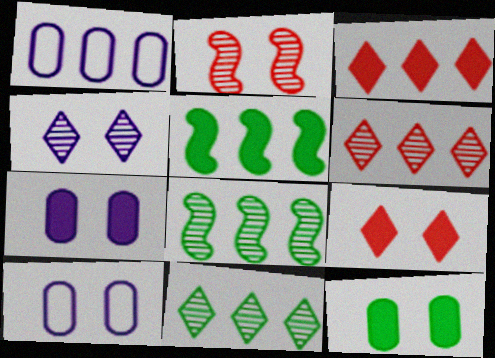[[1, 3, 8], 
[1, 5, 6]]